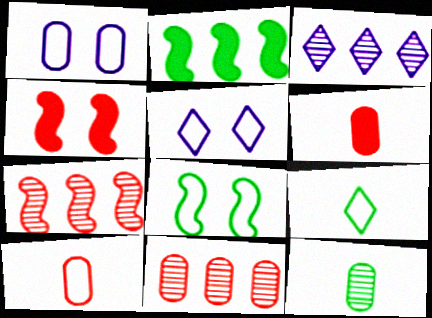[[3, 6, 8]]